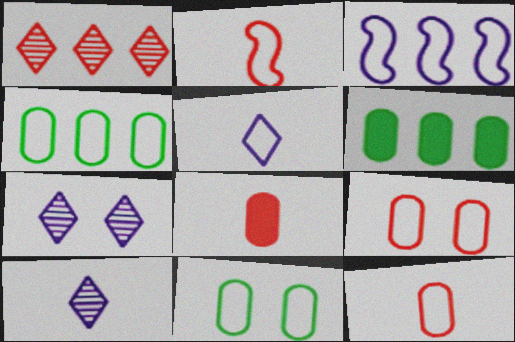[[1, 3, 6], 
[2, 6, 7]]